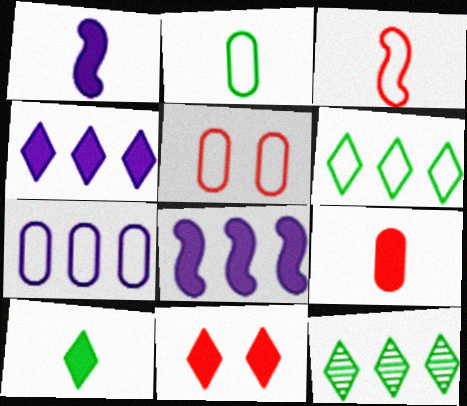[[1, 5, 12], 
[1, 9, 10], 
[2, 5, 7], 
[4, 10, 11]]